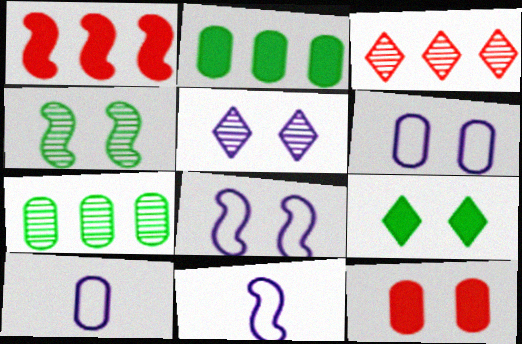[[1, 4, 11], 
[7, 10, 12]]